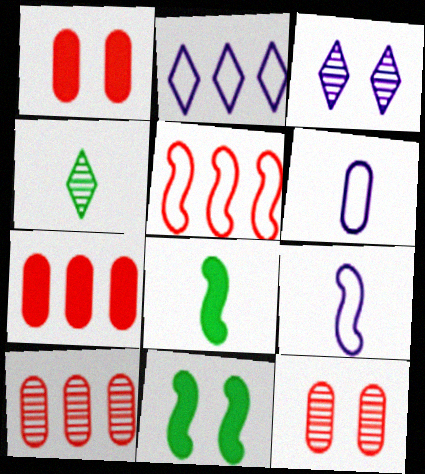[[2, 8, 12]]